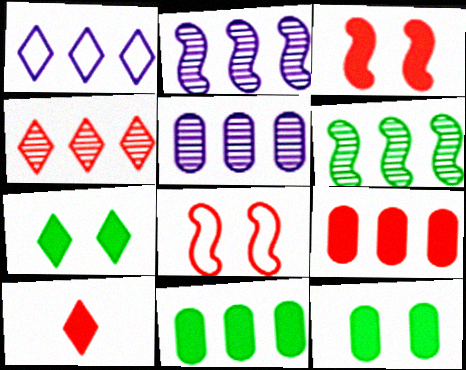[[1, 6, 9], 
[3, 9, 10], 
[4, 5, 6]]